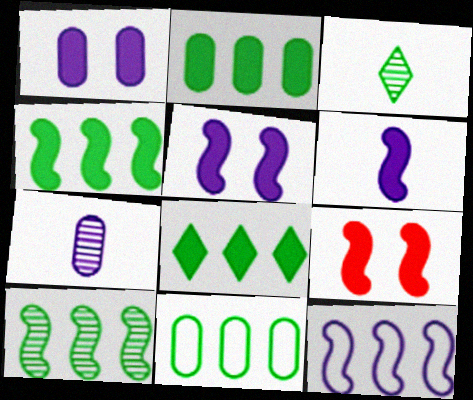[[2, 4, 8], 
[4, 6, 9], 
[8, 10, 11]]